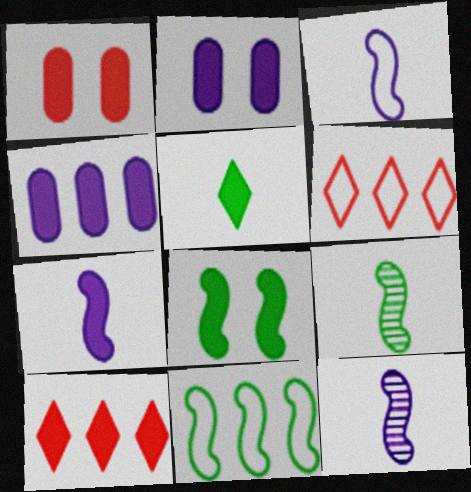[[2, 6, 9], 
[3, 7, 12], 
[8, 9, 11]]